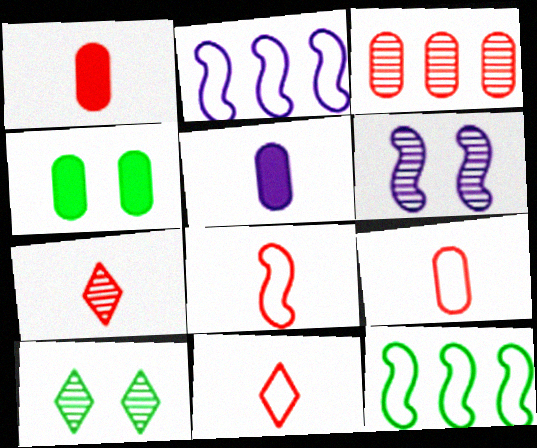[[1, 2, 10], 
[1, 7, 8], 
[2, 4, 7], 
[8, 9, 11]]